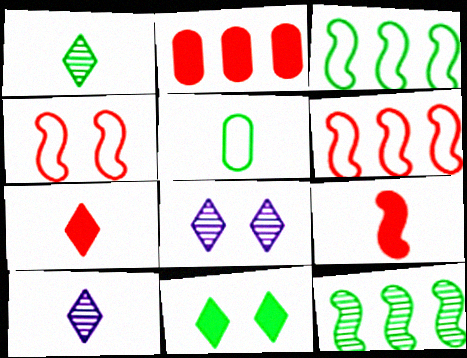[[5, 9, 10], 
[5, 11, 12]]